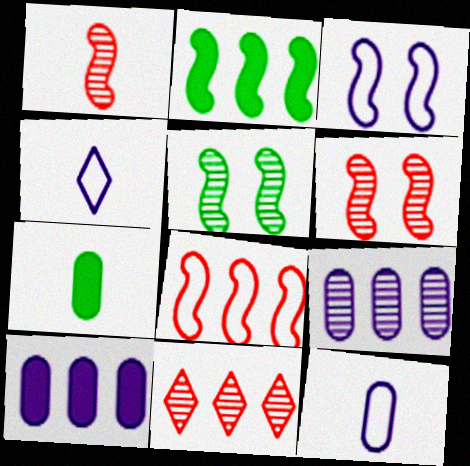[[1, 2, 3], 
[1, 4, 7], 
[3, 7, 11]]